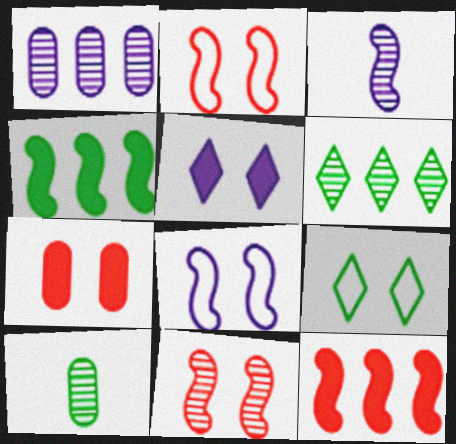[[2, 3, 4], 
[4, 9, 10]]